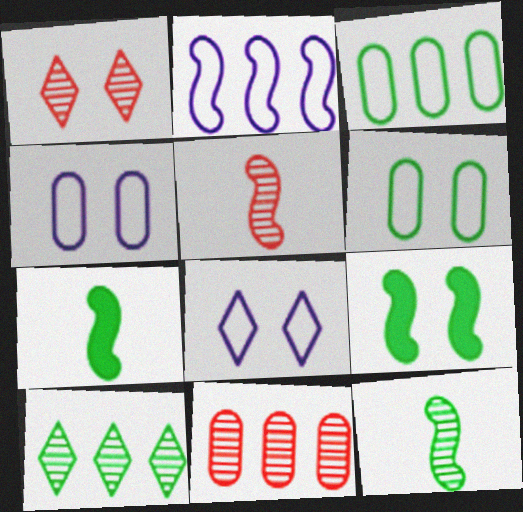[[1, 4, 9], 
[1, 5, 11], 
[2, 5, 9], 
[6, 7, 10], 
[7, 8, 11]]